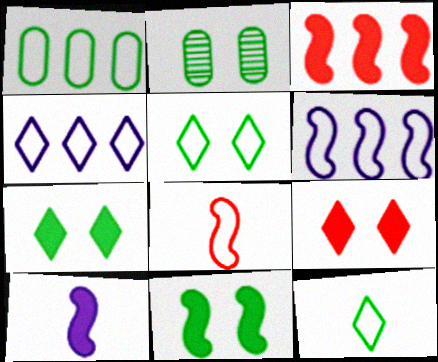[[2, 5, 11], 
[3, 10, 11]]